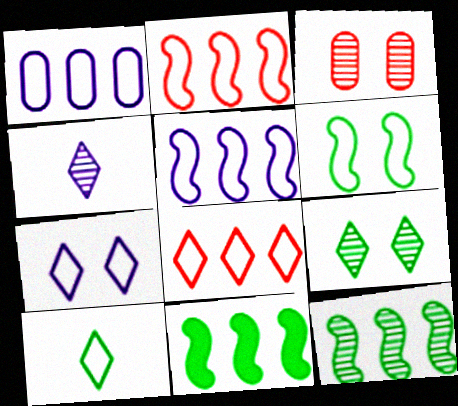[[3, 4, 12], 
[7, 8, 10]]